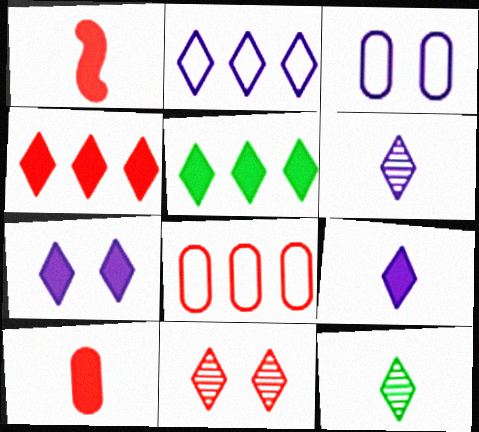[[1, 8, 11], 
[2, 6, 7]]